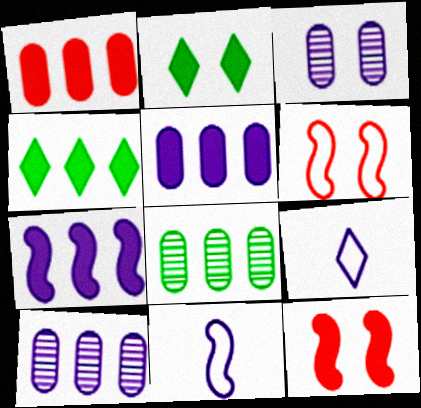[[1, 4, 7], 
[2, 3, 6], 
[3, 7, 9], 
[8, 9, 12]]